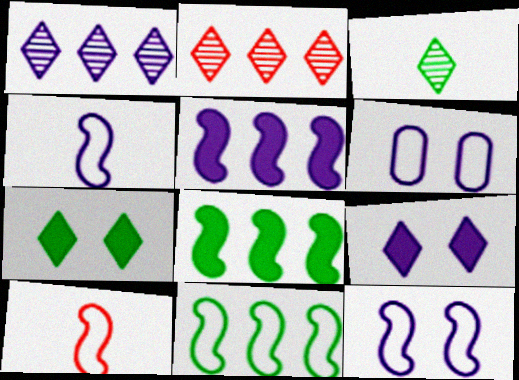[[10, 11, 12]]